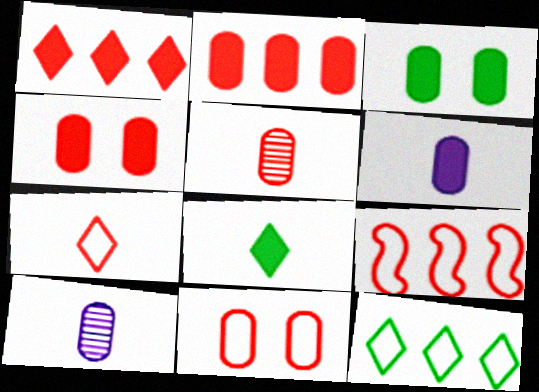[[2, 3, 6], 
[2, 5, 11], 
[7, 9, 11]]